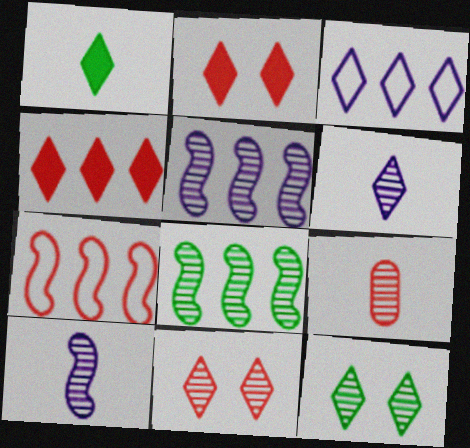[[1, 3, 11], 
[2, 7, 9], 
[5, 9, 12]]